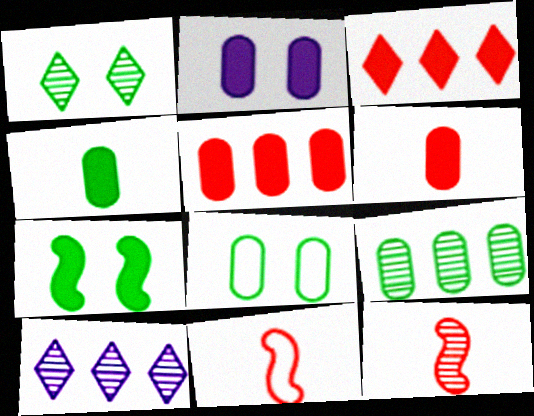[[1, 7, 8], 
[2, 4, 5], 
[4, 8, 9]]